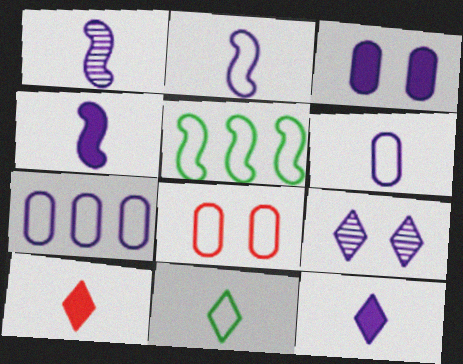[[1, 2, 4], 
[1, 6, 12], 
[4, 7, 9]]